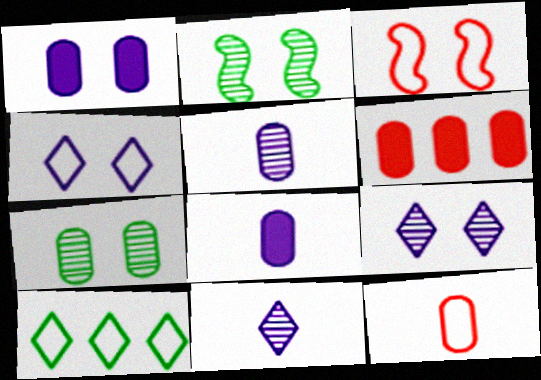[]